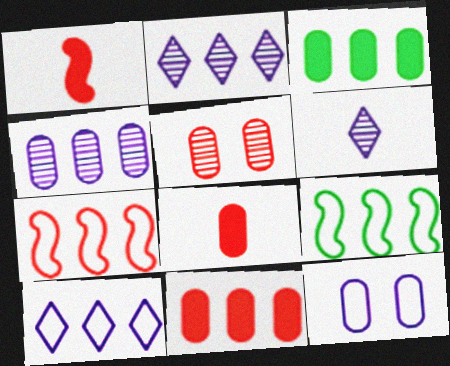[[2, 3, 7], 
[2, 9, 11]]